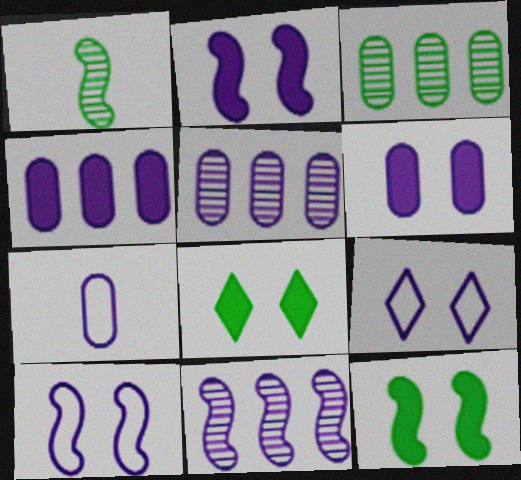[[5, 6, 7]]